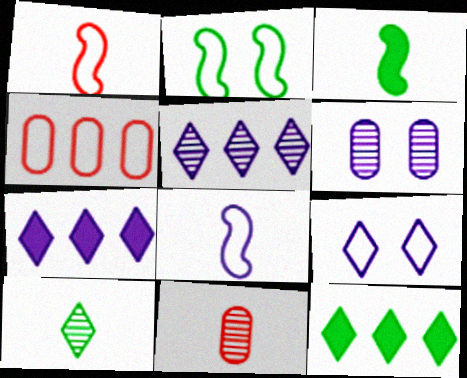[[1, 6, 12], 
[2, 7, 11], 
[6, 7, 8]]